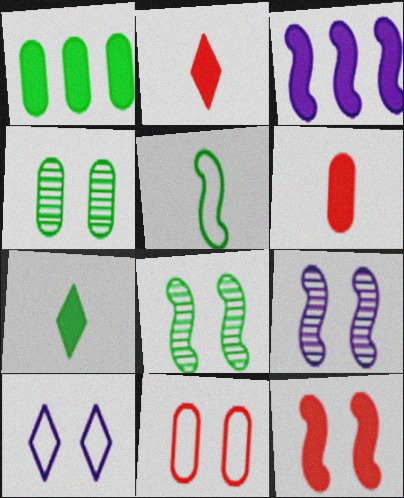[[4, 10, 12]]